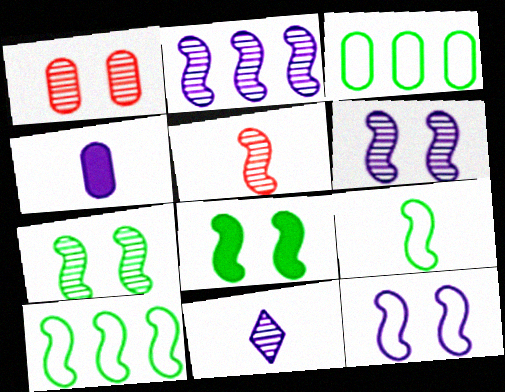[[1, 3, 4], 
[2, 5, 7]]